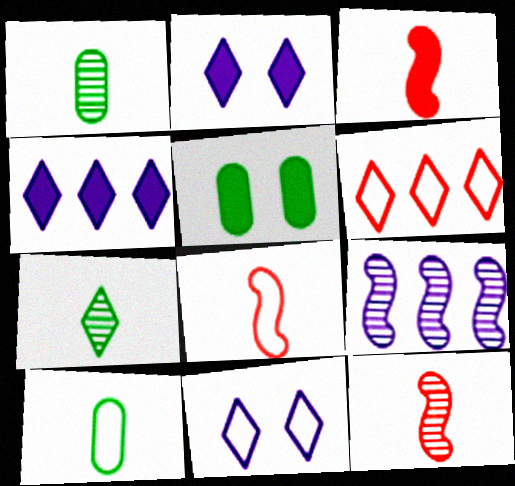[[2, 6, 7], 
[3, 4, 5], 
[3, 8, 12]]